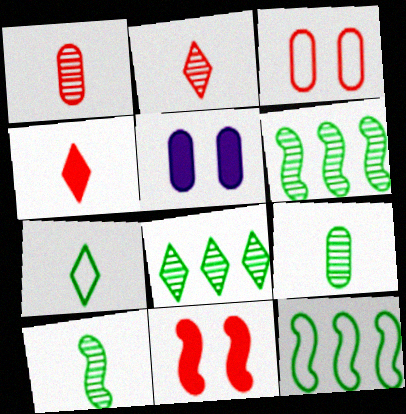[[2, 5, 12]]